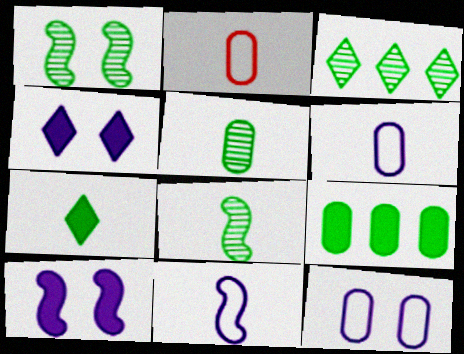[[1, 3, 5], 
[2, 3, 10]]